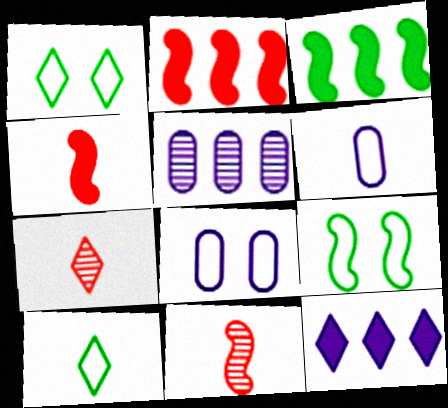[[1, 4, 5], 
[1, 7, 12], 
[3, 7, 8]]